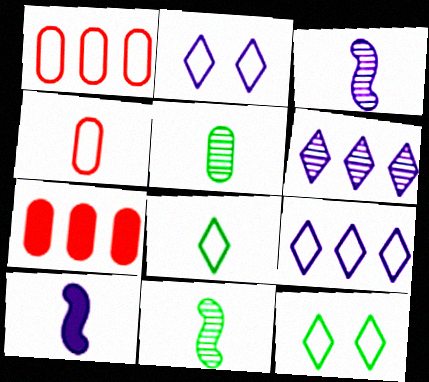[[2, 7, 11], 
[3, 7, 12]]